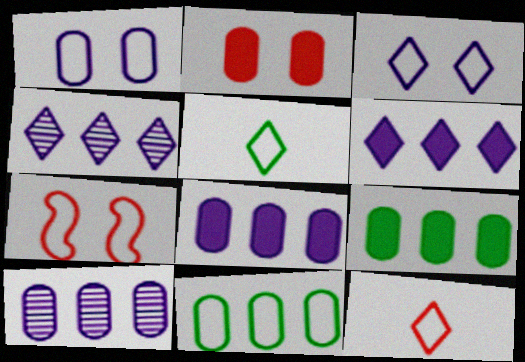[]